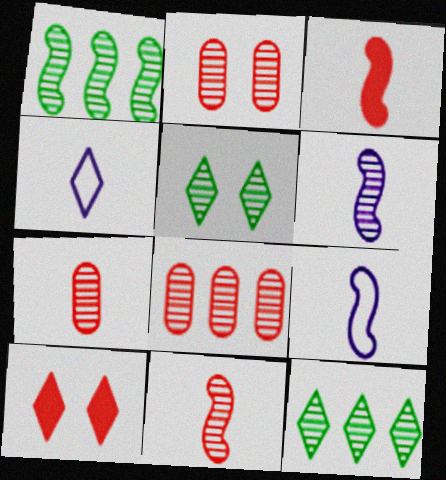[[2, 6, 12], 
[2, 7, 8], 
[4, 10, 12], 
[5, 6, 8]]